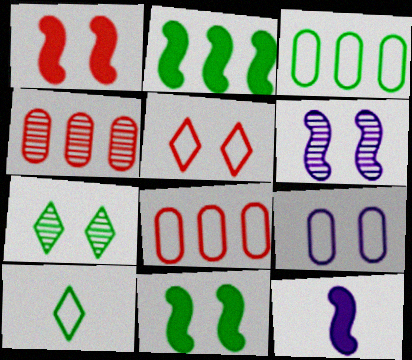[[1, 2, 12], 
[1, 7, 9], 
[7, 8, 12]]